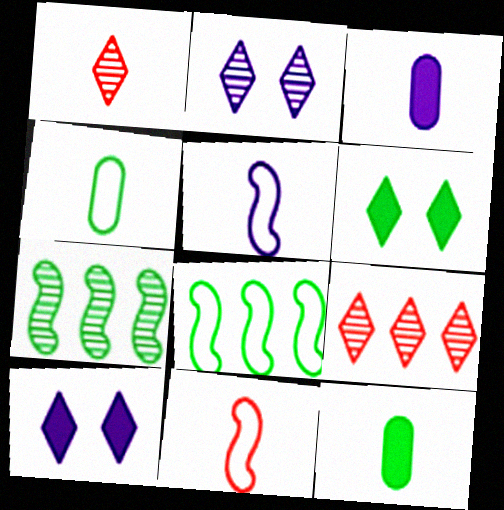[[1, 5, 12], 
[4, 6, 7]]